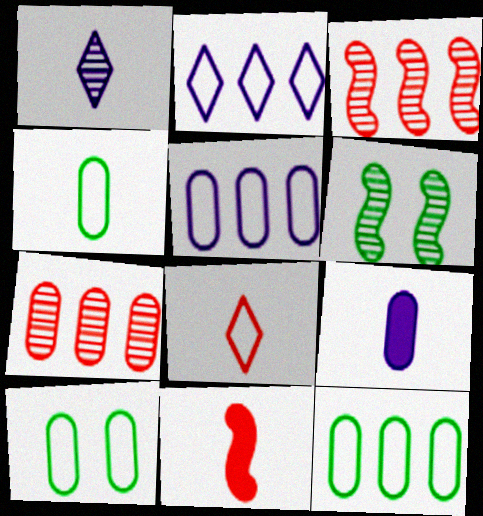[[1, 4, 11], 
[1, 6, 7], 
[4, 10, 12], 
[7, 9, 10]]